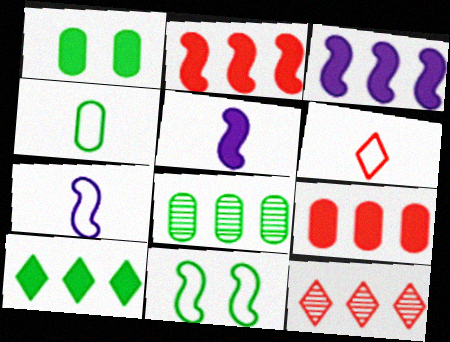[[1, 4, 8], 
[1, 7, 12], 
[3, 9, 10], 
[4, 6, 7]]